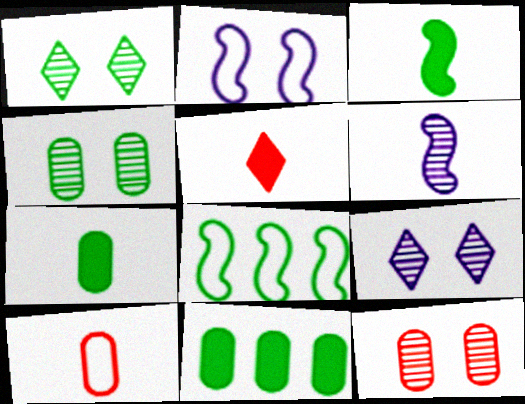[[1, 7, 8]]